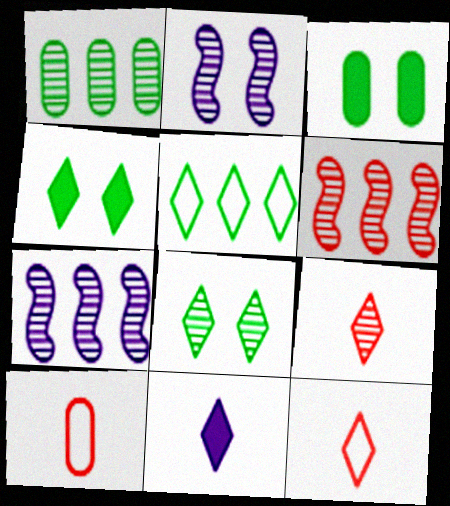[[1, 2, 9], 
[3, 7, 12], 
[4, 7, 10]]